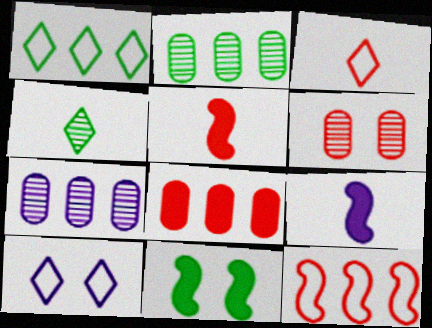[[1, 3, 10], 
[1, 6, 9], 
[2, 5, 10], 
[3, 7, 11], 
[6, 10, 11], 
[7, 9, 10]]